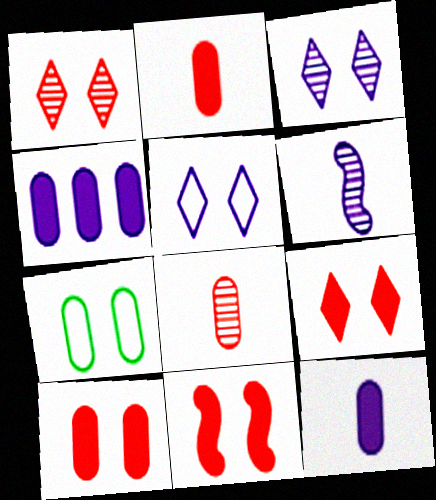[[3, 7, 11], 
[4, 5, 6], 
[4, 7, 8], 
[9, 10, 11]]